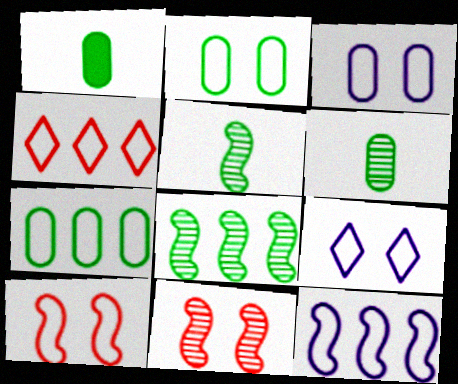[[2, 9, 10], 
[4, 7, 12]]